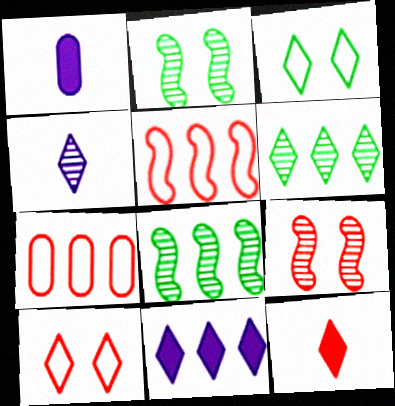[[1, 8, 10], 
[7, 8, 11], 
[7, 9, 12]]